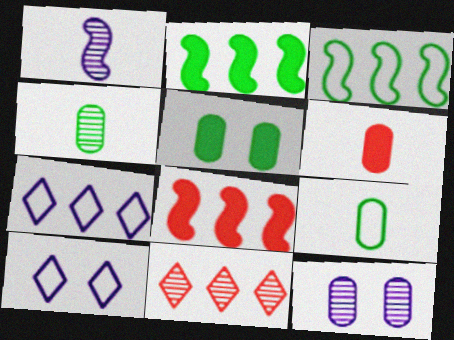[[4, 8, 10]]